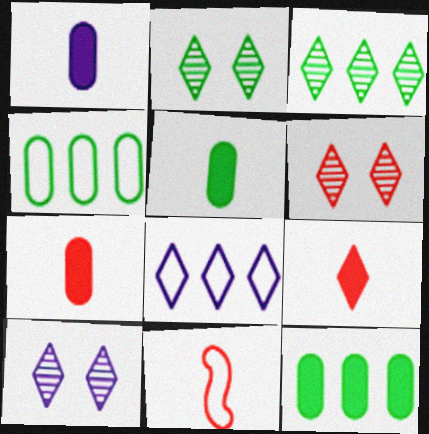[[1, 5, 7], 
[2, 6, 10], 
[2, 8, 9], 
[10, 11, 12]]